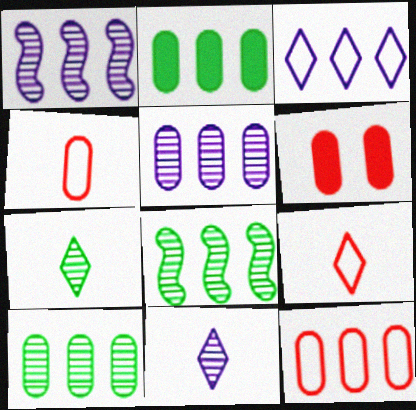[[2, 5, 12]]